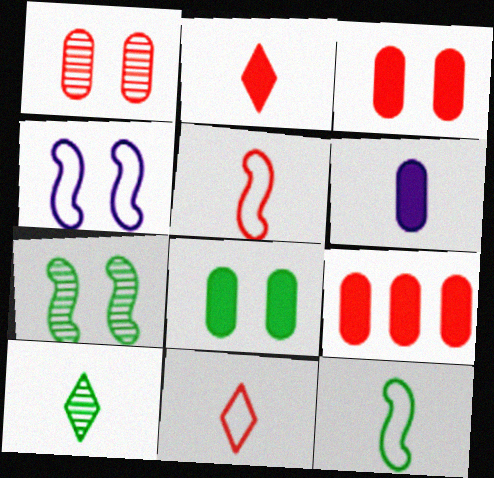[[4, 9, 10], 
[5, 6, 10], 
[6, 8, 9]]